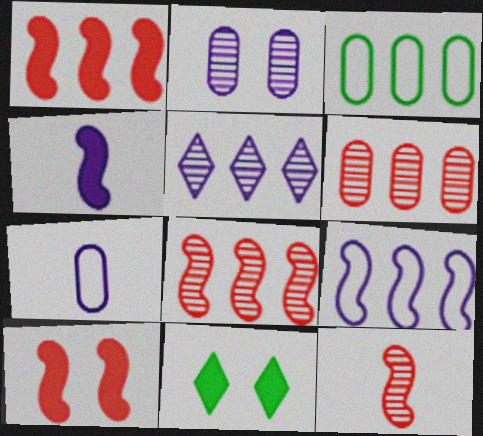[[1, 3, 5], 
[7, 8, 11]]